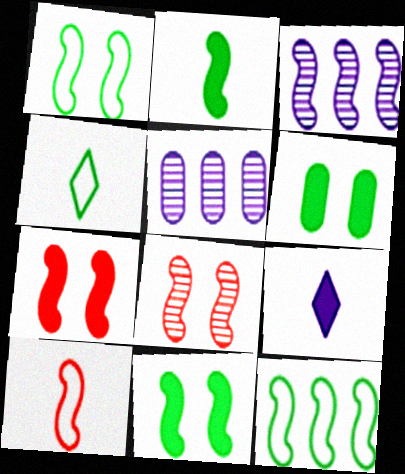[[3, 10, 11], 
[4, 5, 7]]